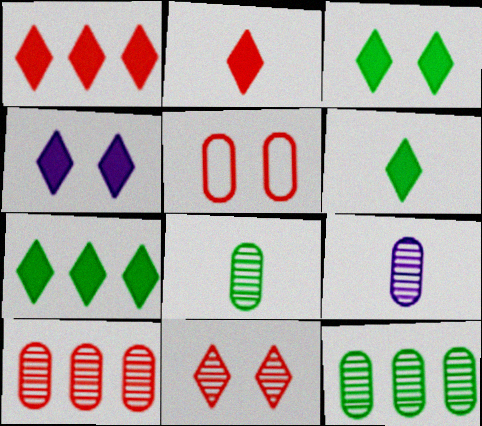[[1, 4, 6], 
[2, 4, 7], 
[3, 6, 7]]